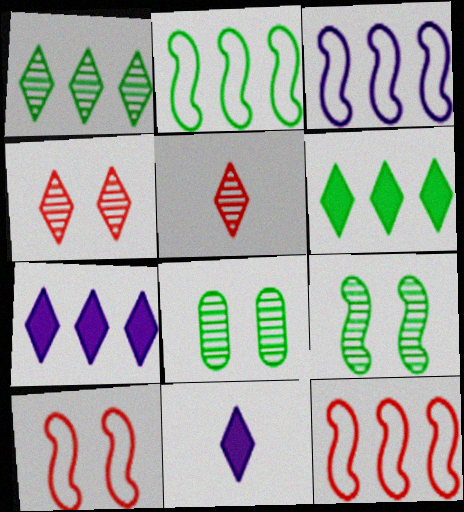[[2, 3, 12], 
[8, 11, 12]]